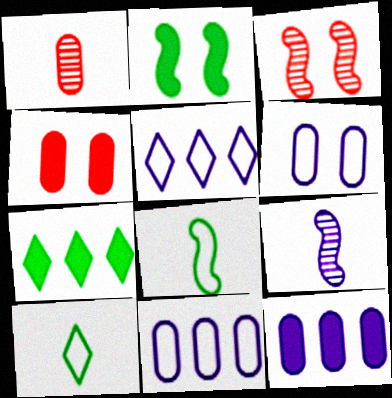[[1, 2, 5], 
[3, 10, 12]]